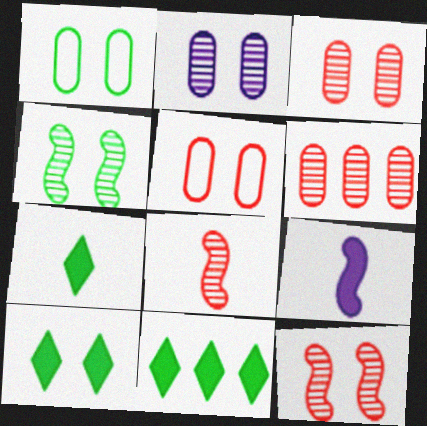[[1, 4, 10], 
[7, 10, 11]]